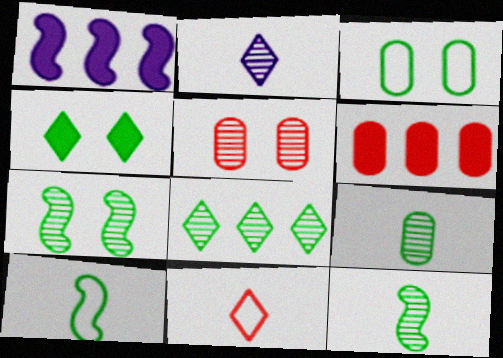[[3, 4, 7], 
[7, 8, 9]]